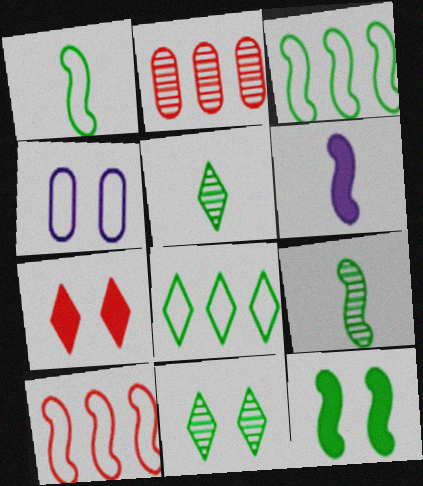[[3, 9, 12]]